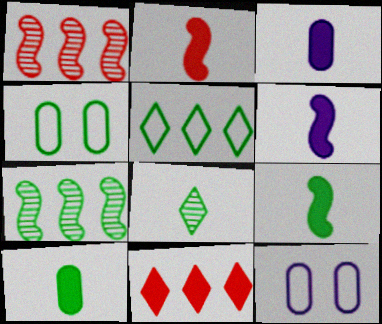[[2, 6, 9]]